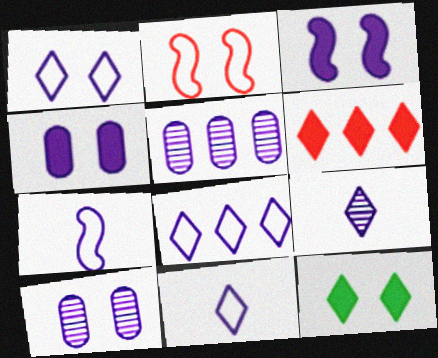[[1, 3, 10], 
[1, 8, 11], 
[2, 10, 12], 
[3, 5, 11]]